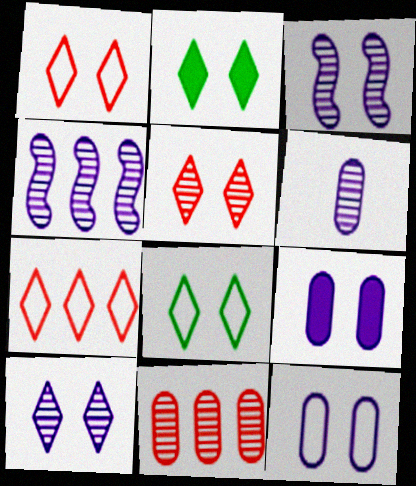[[1, 2, 10], 
[4, 6, 10]]